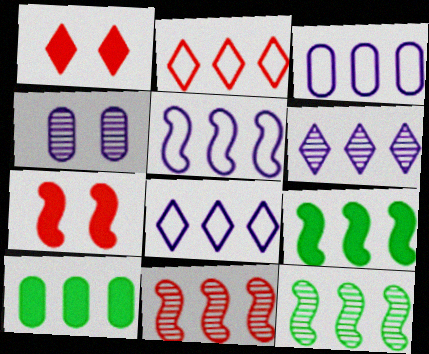[[3, 5, 8], 
[5, 9, 11], 
[8, 10, 11]]